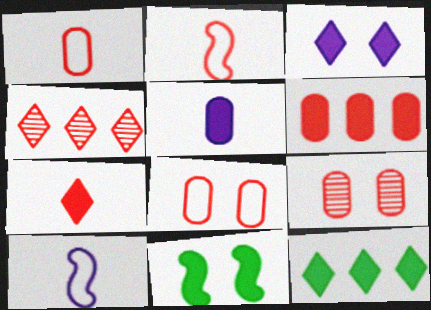[[1, 6, 9], 
[3, 7, 12], 
[9, 10, 12]]